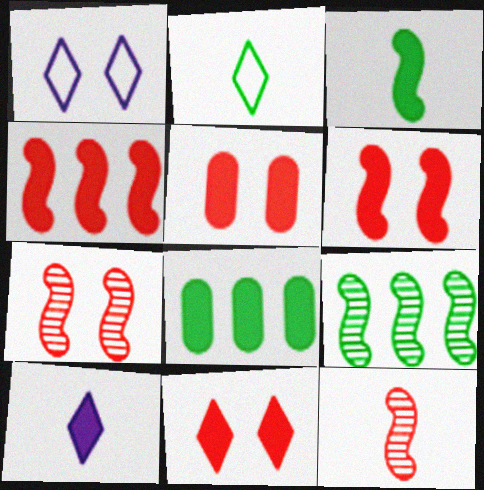[[1, 8, 12], 
[5, 6, 11], 
[6, 8, 10]]